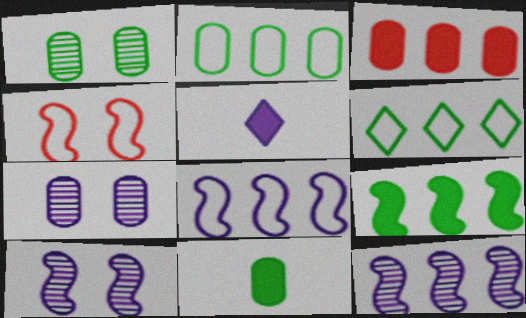[[1, 2, 11], 
[3, 6, 12], 
[5, 7, 8]]